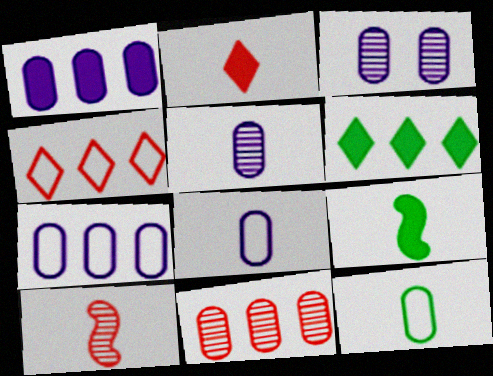[[1, 3, 8], 
[3, 4, 9]]